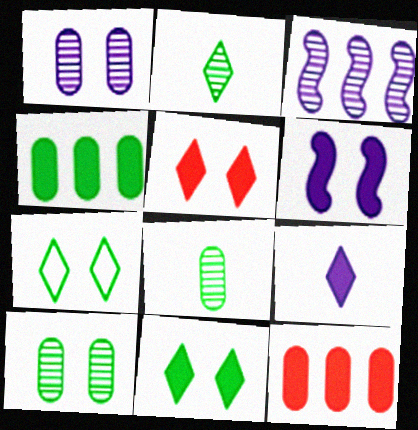[]